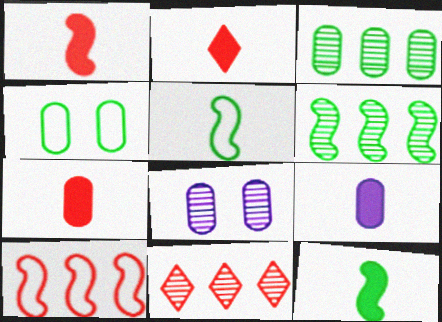[[1, 2, 7], 
[2, 9, 12]]